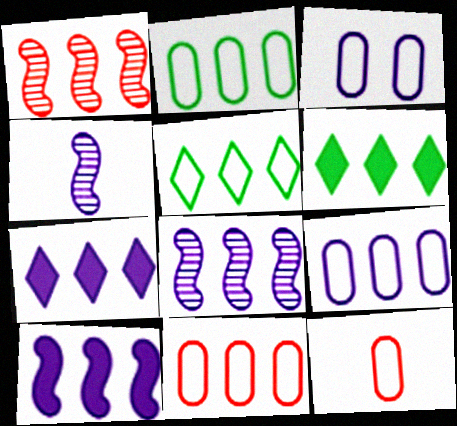[[1, 2, 7], 
[1, 6, 9], 
[2, 3, 12], 
[2, 9, 11], 
[3, 4, 7], 
[6, 8, 11], 
[7, 8, 9]]